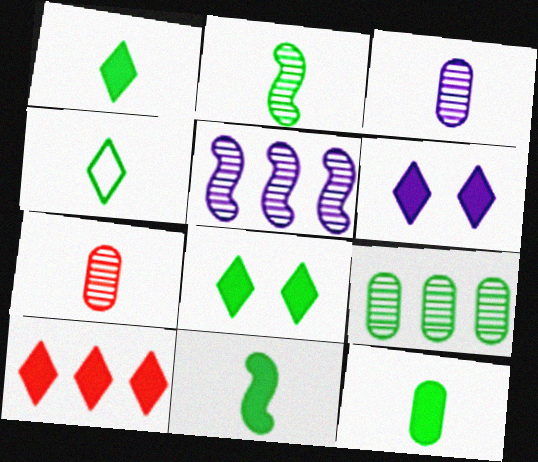[[1, 6, 10], 
[1, 11, 12], 
[2, 4, 12]]